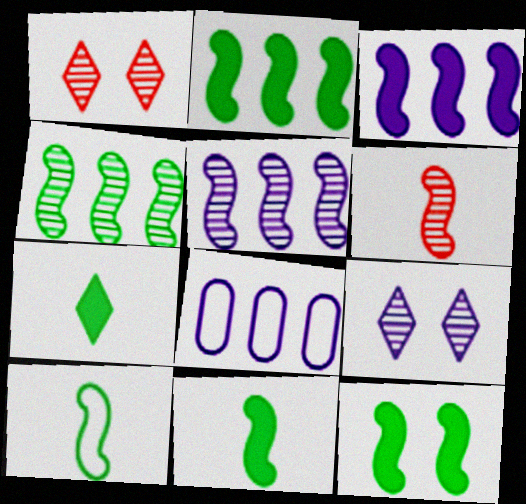[[1, 8, 11], 
[2, 11, 12], 
[4, 10, 12]]